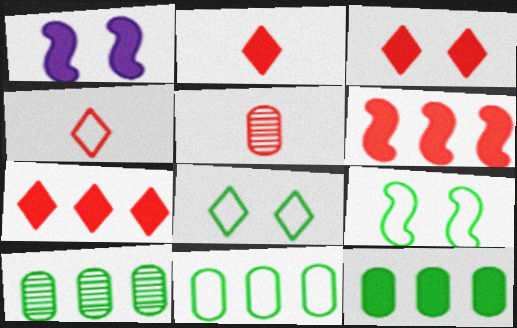[[1, 2, 12], 
[1, 4, 10], 
[2, 3, 7], 
[10, 11, 12]]